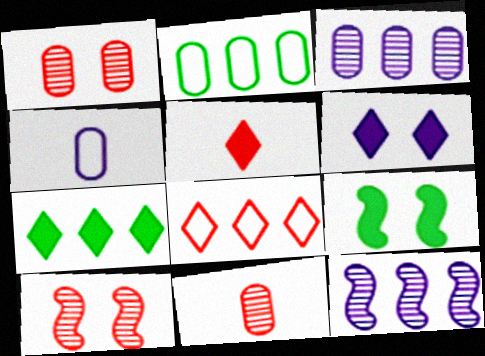[[4, 6, 12], 
[4, 7, 10], 
[5, 6, 7]]